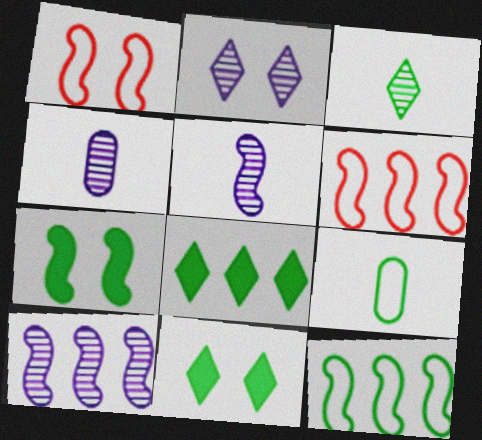[[1, 4, 8], 
[2, 4, 10], 
[4, 6, 11], 
[5, 6, 7]]